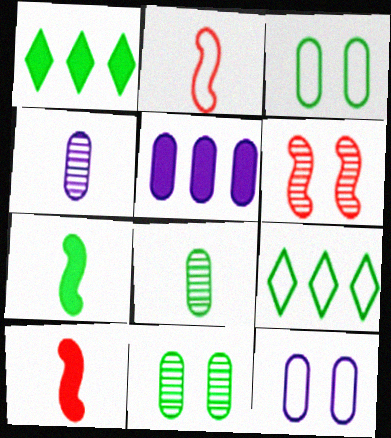[[2, 9, 12], 
[4, 5, 12], 
[7, 9, 11]]